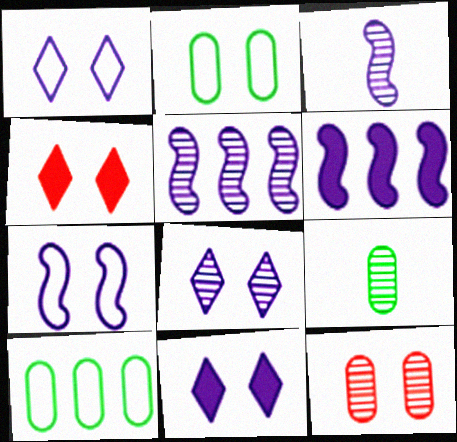[[1, 8, 11], 
[3, 4, 10], 
[3, 6, 7]]